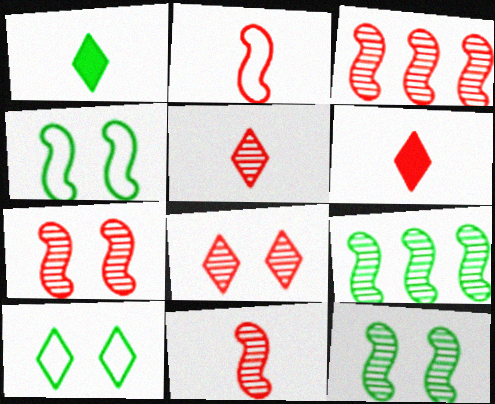[[3, 7, 11]]